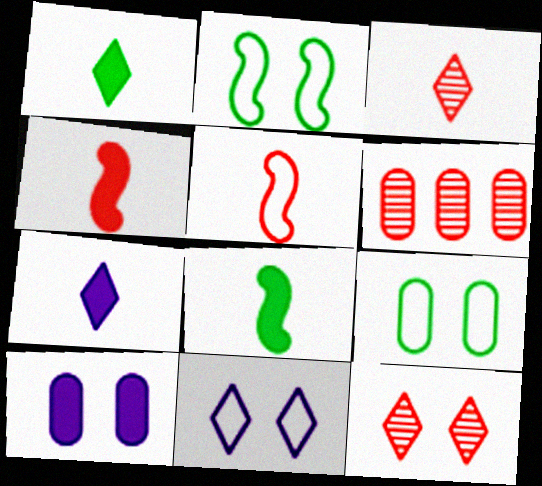[[2, 6, 7], 
[2, 10, 12], 
[6, 8, 11]]